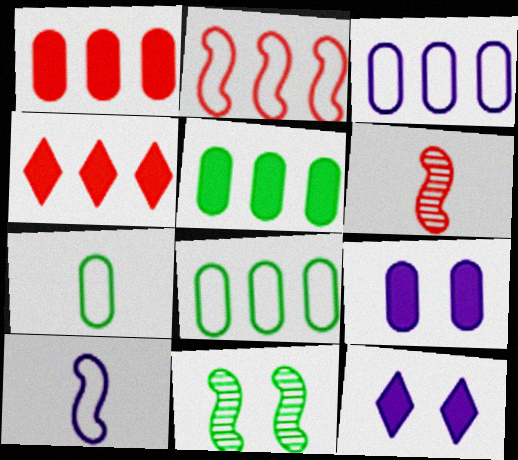[[6, 8, 12]]